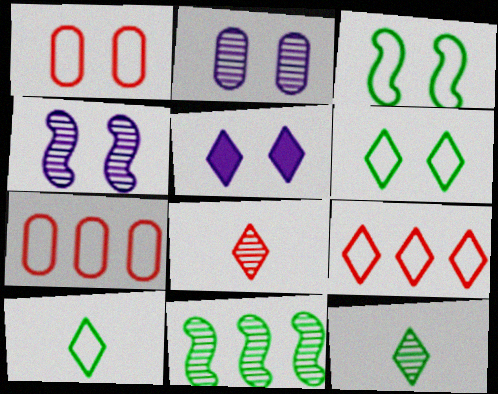[[2, 8, 11], 
[5, 9, 12]]